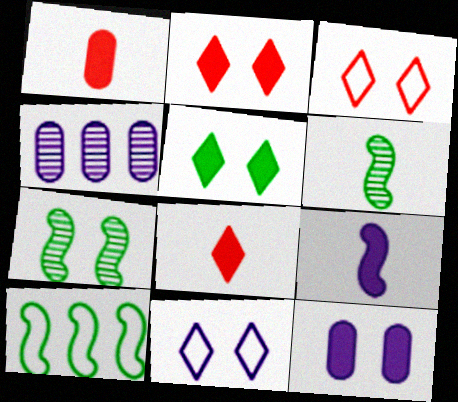[[3, 7, 12], 
[4, 9, 11]]